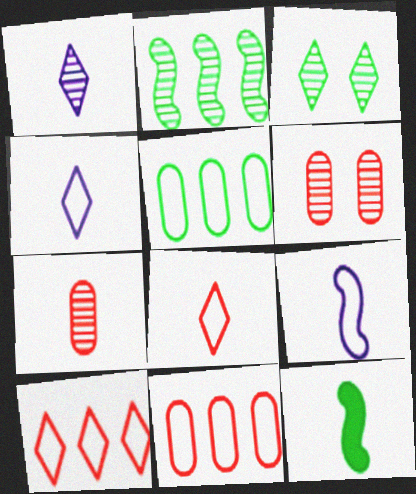[[1, 2, 6], 
[3, 5, 12], 
[4, 7, 12]]